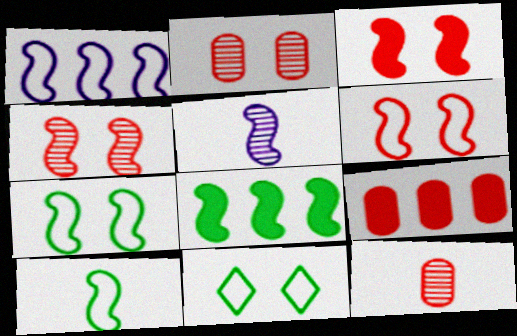[[1, 6, 10], 
[3, 4, 6], 
[5, 6, 8], 
[5, 9, 11]]